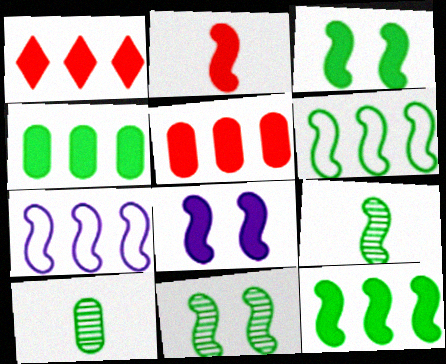[[2, 7, 11], 
[2, 8, 12], 
[3, 6, 9]]